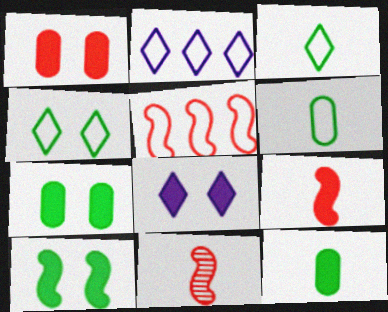[[1, 8, 10], 
[2, 7, 11]]